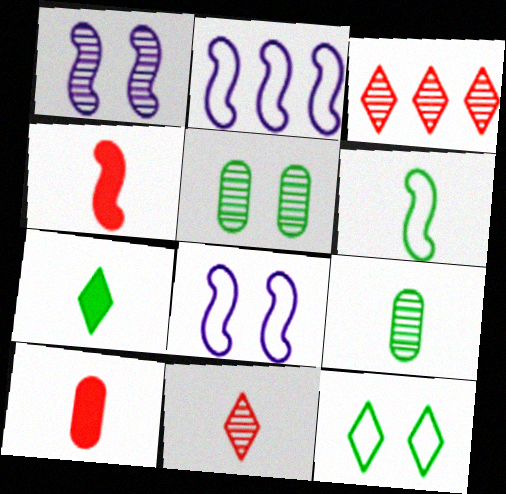[[1, 3, 9], 
[6, 7, 9]]